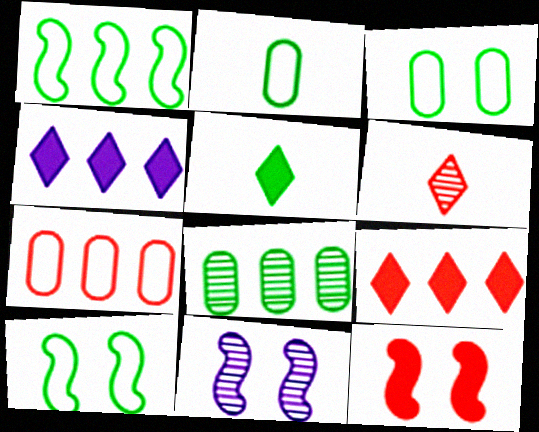[[2, 9, 11], 
[5, 7, 11], 
[5, 8, 10], 
[6, 7, 12], 
[6, 8, 11], 
[10, 11, 12]]